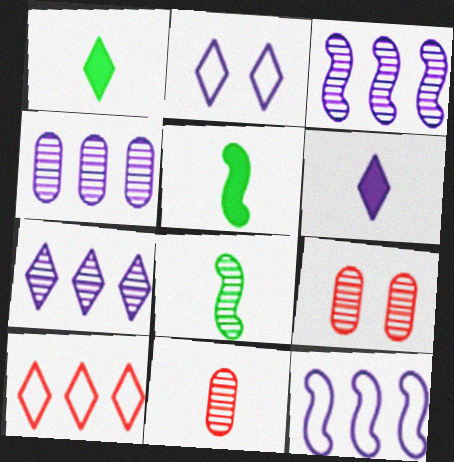[[1, 9, 12], 
[2, 6, 7], 
[3, 4, 7], 
[7, 8, 9]]